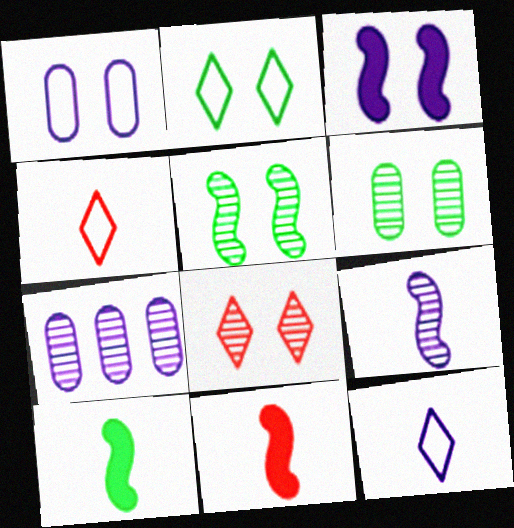[[2, 7, 11], 
[3, 7, 12]]